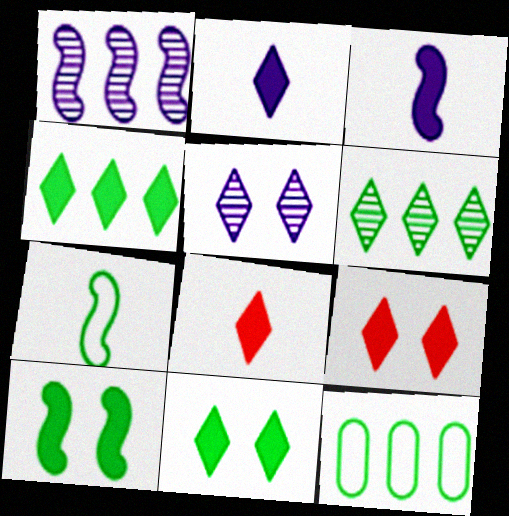[[2, 4, 9]]